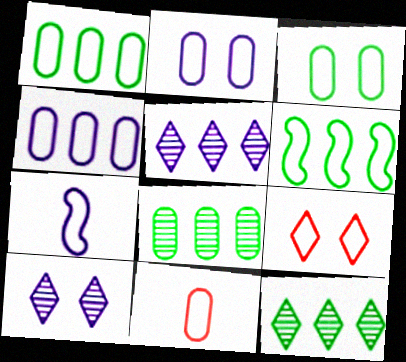[[1, 2, 11], 
[1, 7, 9], 
[3, 4, 11]]